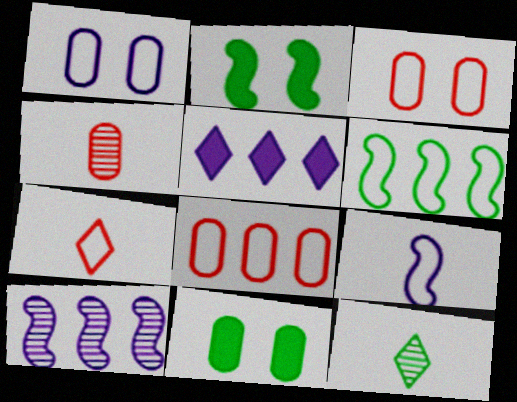[[1, 6, 7], 
[6, 11, 12], 
[7, 10, 11]]